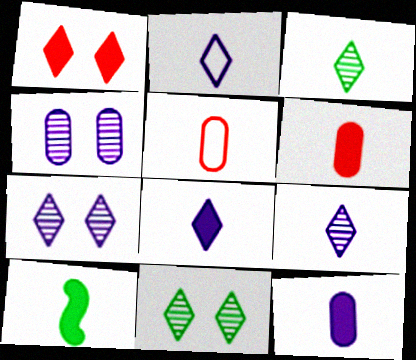[[2, 8, 9], 
[5, 9, 10], 
[6, 8, 10]]